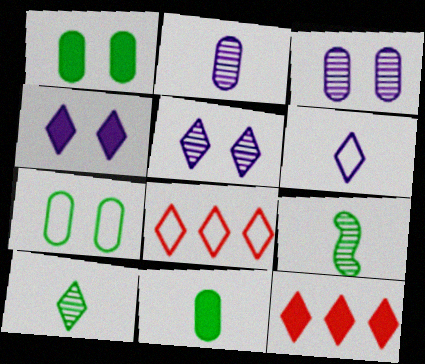[[4, 8, 10]]